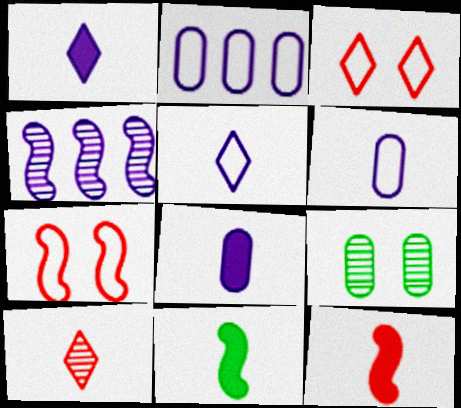[[4, 7, 11], 
[4, 9, 10], 
[6, 10, 11]]